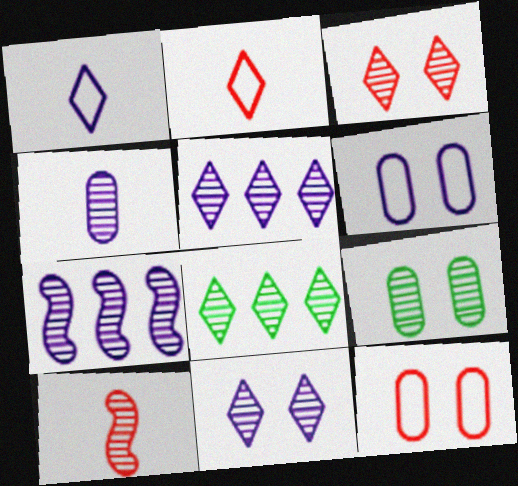[[4, 7, 11], 
[5, 9, 10]]